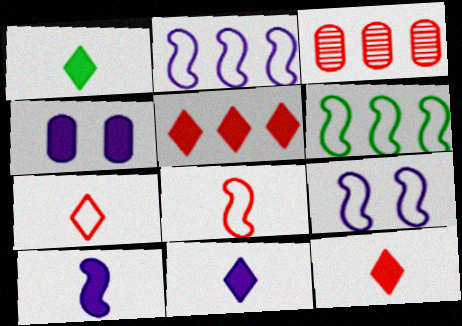[[1, 3, 9], 
[1, 11, 12], 
[6, 8, 9]]